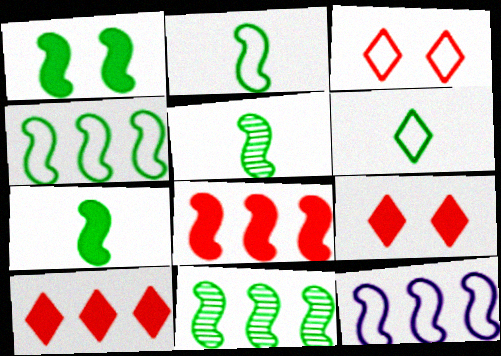[[1, 2, 11], 
[1, 4, 5], 
[2, 5, 7], 
[8, 11, 12]]